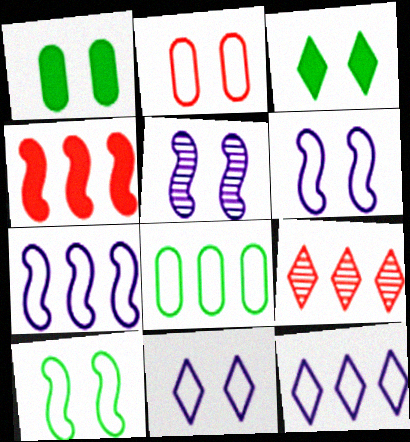[[2, 3, 5], 
[2, 10, 11]]